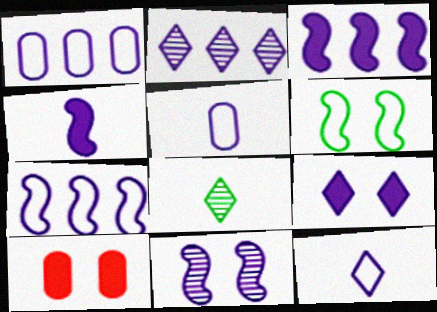[[1, 2, 3], 
[2, 9, 12], 
[4, 7, 11], 
[7, 8, 10]]